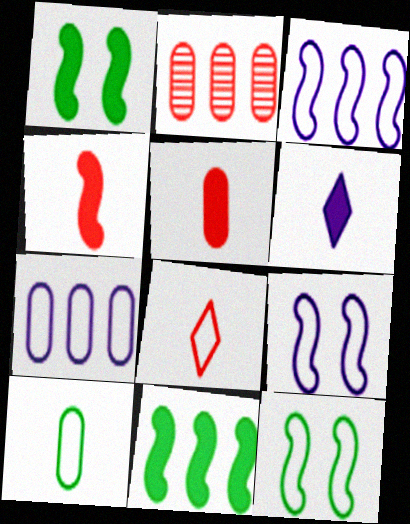[[2, 6, 12], 
[7, 8, 12]]